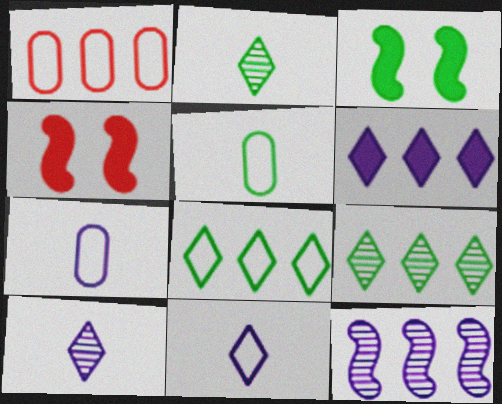[[1, 3, 10], 
[3, 5, 9], 
[4, 7, 9]]